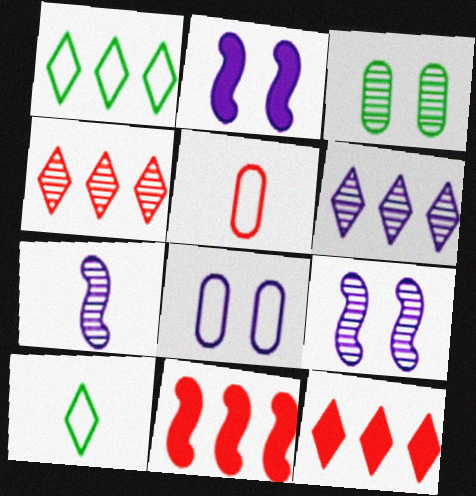[[1, 6, 12], 
[3, 4, 7]]